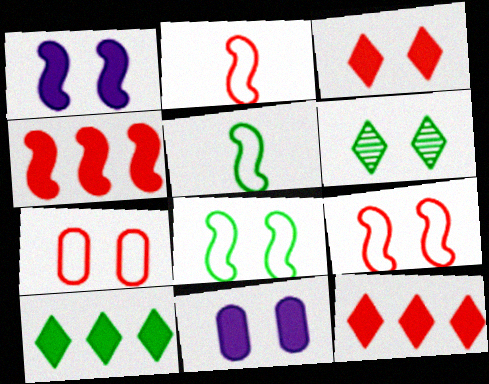[[1, 6, 7], 
[6, 9, 11]]